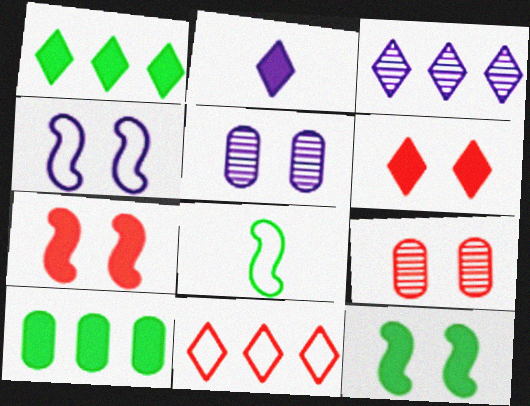[[1, 2, 6], 
[1, 3, 11], 
[2, 7, 10]]